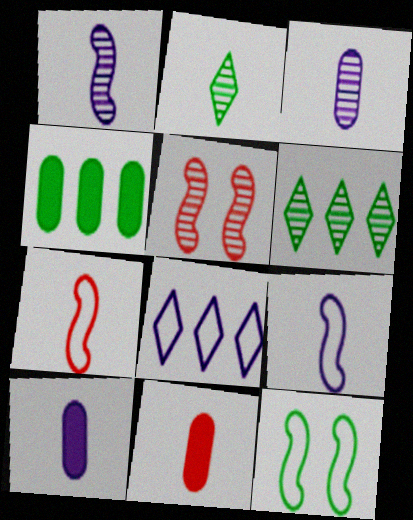[[2, 4, 12], 
[2, 7, 10], 
[2, 9, 11], 
[3, 5, 6]]